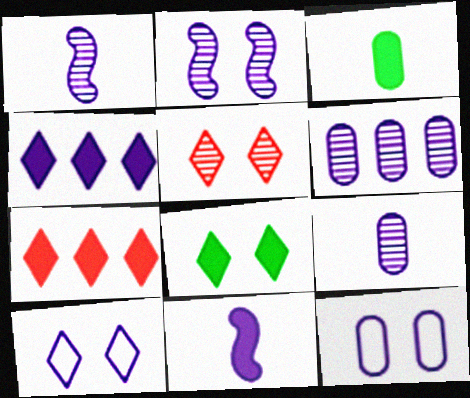[[1, 4, 12], 
[5, 8, 10], 
[6, 10, 11]]